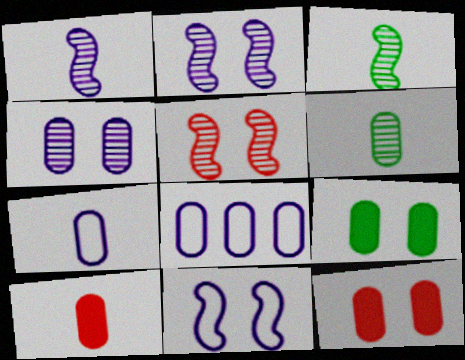[[6, 7, 10], 
[6, 8, 12]]